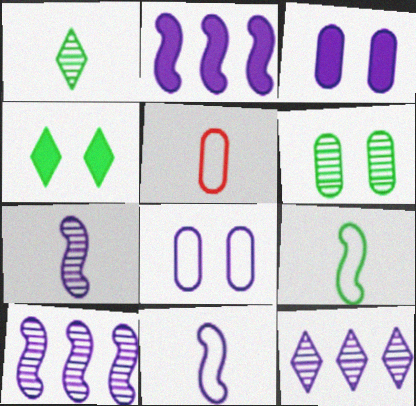[[3, 11, 12], 
[4, 5, 10]]